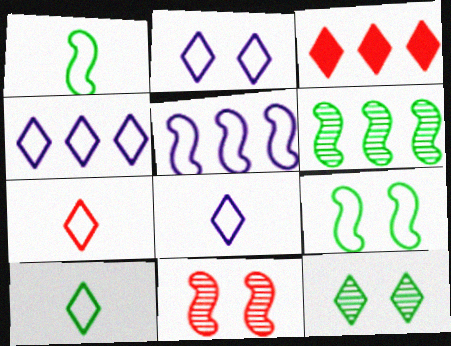[[2, 4, 8], 
[3, 8, 12], 
[7, 8, 10]]